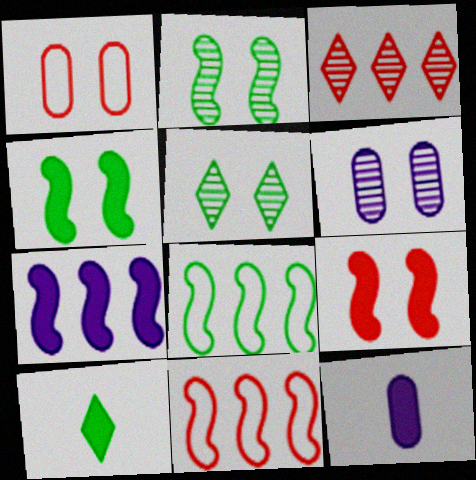[[5, 11, 12], 
[6, 10, 11]]